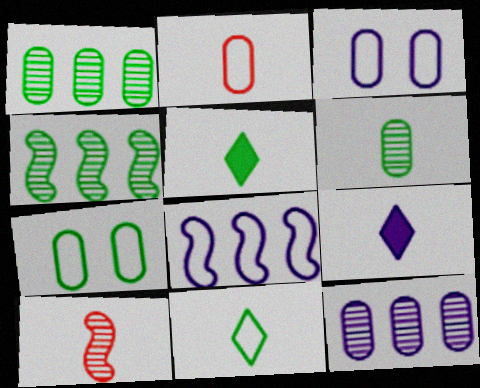[[4, 5, 7]]